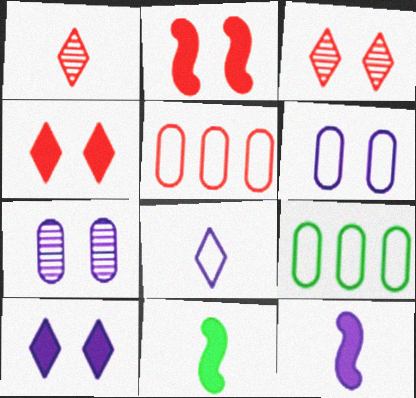[[1, 2, 5], 
[3, 9, 12]]